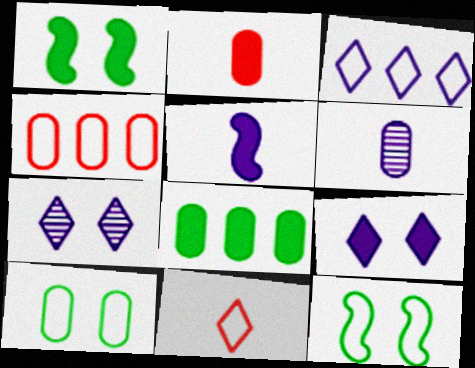[]